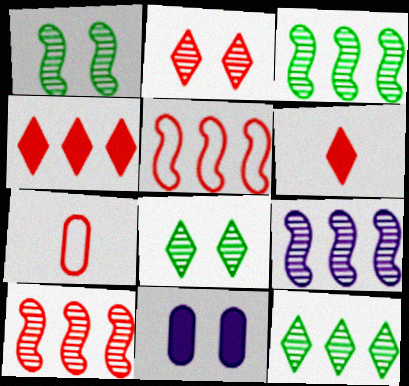[[3, 9, 10]]